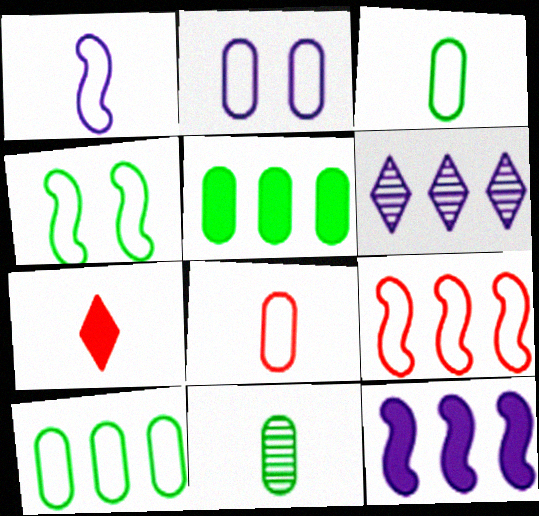[[1, 4, 9], 
[1, 7, 11], 
[2, 8, 10], 
[5, 6, 9]]